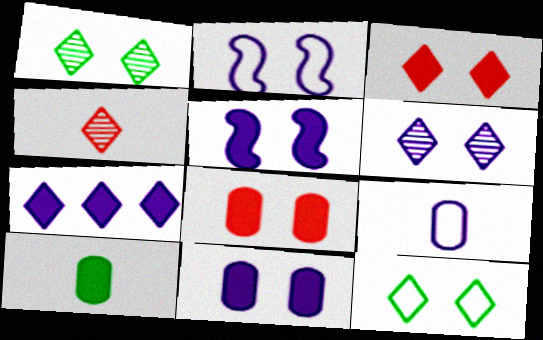[[1, 2, 8], 
[2, 6, 11], 
[3, 6, 12], 
[4, 7, 12]]